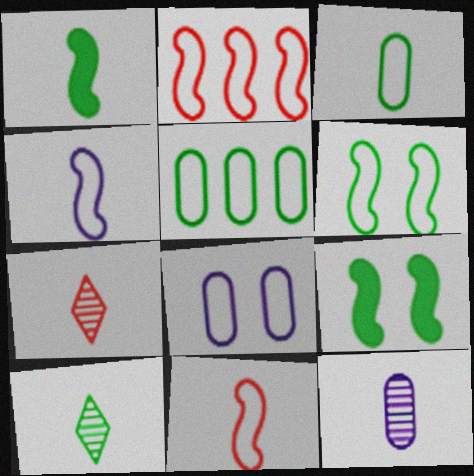[[1, 3, 10], 
[2, 4, 6], 
[5, 9, 10]]